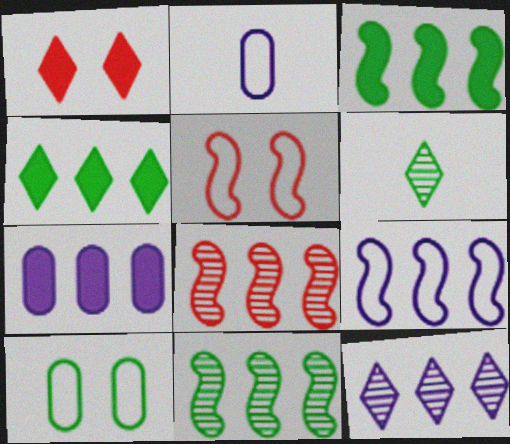[[1, 2, 11], 
[3, 6, 10], 
[3, 8, 9], 
[5, 6, 7], 
[7, 9, 12]]